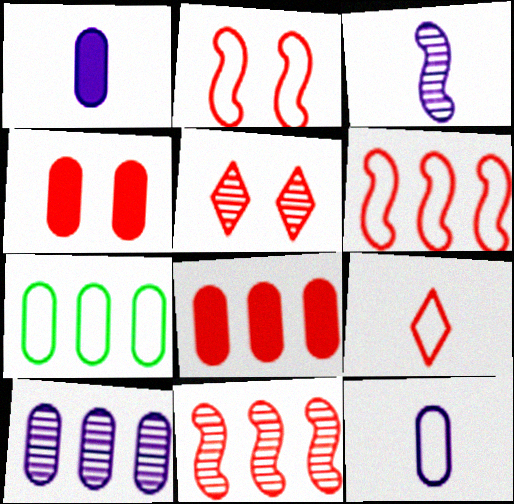[[2, 4, 5], 
[4, 9, 11], 
[7, 8, 10]]